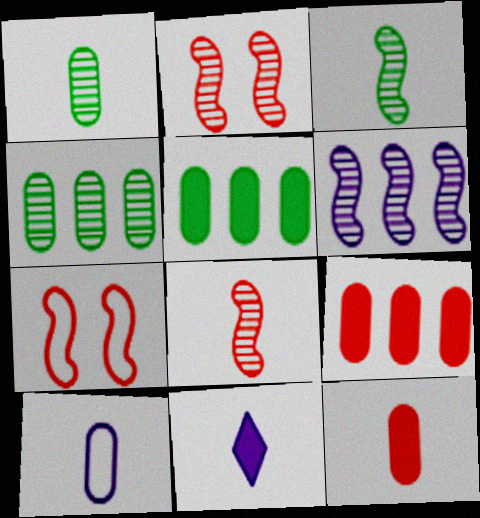[[1, 10, 12], 
[2, 3, 6], 
[4, 7, 11]]